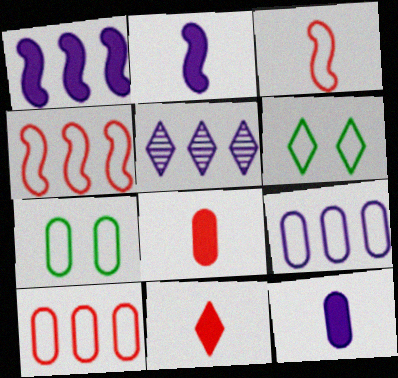[[1, 5, 9], 
[3, 6, 9], 
[5, 6, 11]]